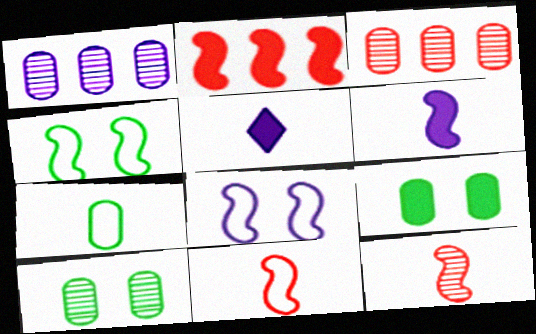[[1, 5, 8], 
[2, 5, 9], 
[3, 4, 5], 
[5, 7, 12]]